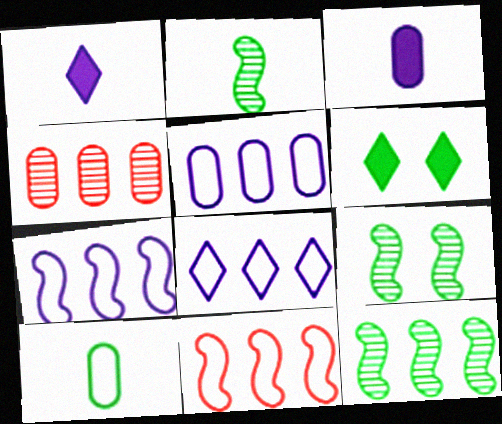[[2, 9, 12], 
[5, 7, 8], 
[6, 10, 12]]